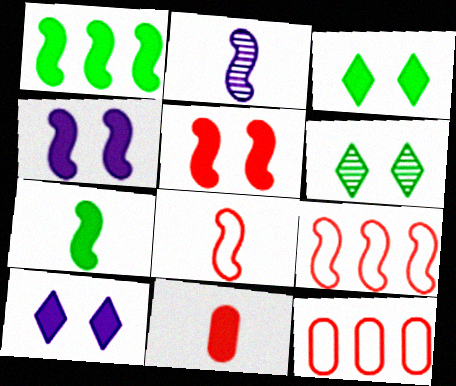[[1, 10, 11], 
[2, 3, 12], 
[2, 7, 8]]